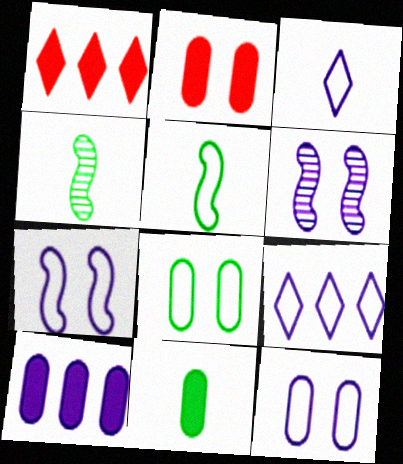[[1, 4, 12], 
[2, 4, 9], 
[2, 10, 11], 
[3, 6, 10]]